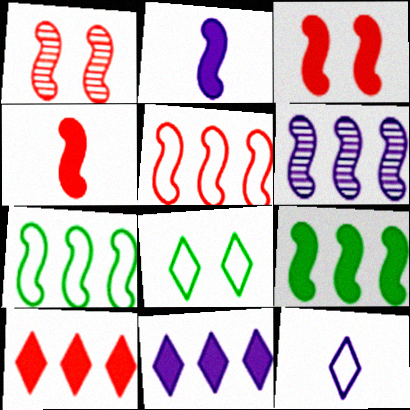[[1, 2, 7], 
[1, 4, 5], 
[2, 3, 9], 
[5, 6, 9]]